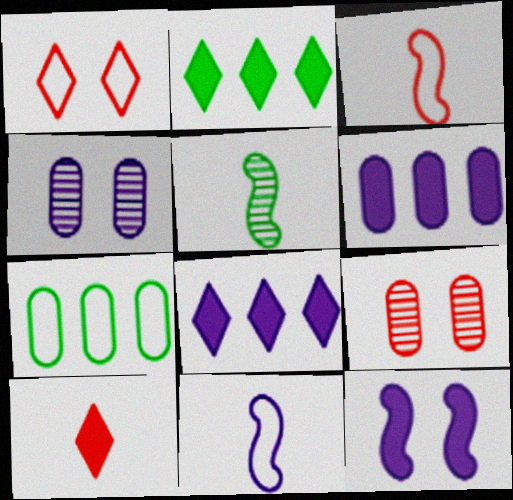[[1, 5, 6], 
[1, 7, 11], 
[2, 3, 4], 
[2, 9, 11], 
[4, 8, 11]]